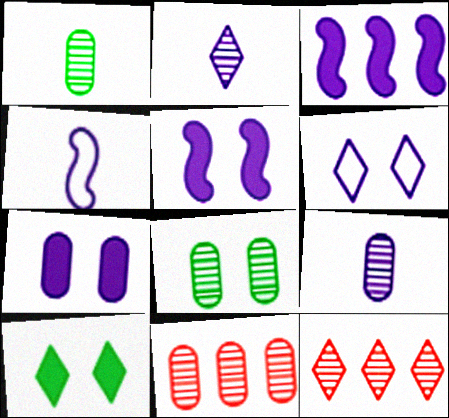[[3, 6, 9], 
[4, 10, 11], 
[8, 9, 11]]